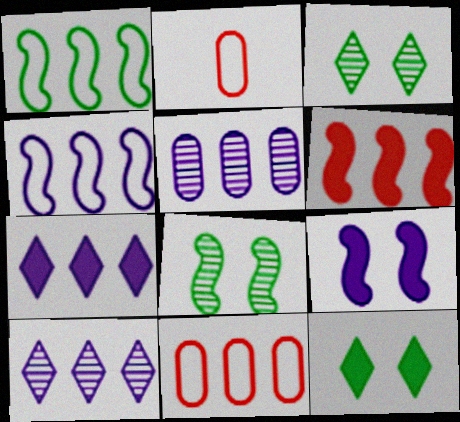[[2, 7, 8], 
[4, 5, 7]]